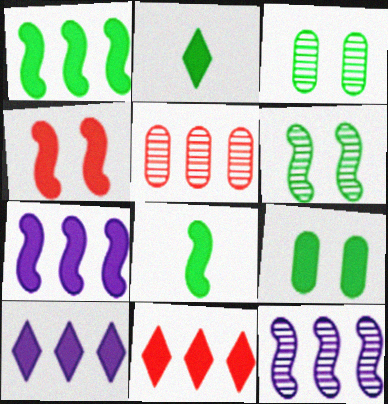[[1, 2, 9], 
[4, 7, 8]]